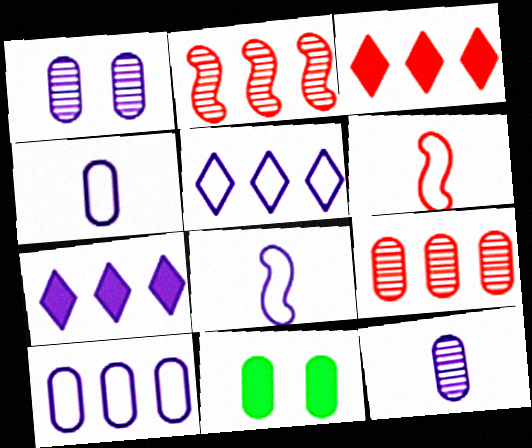[[1, 7, 8], 
[4, 9, 11]]